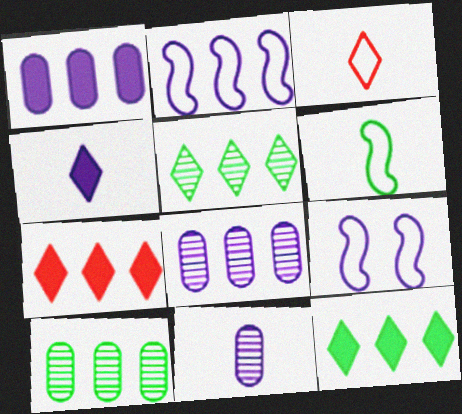[[2, 7, 10], 
[4, 8, 9]]